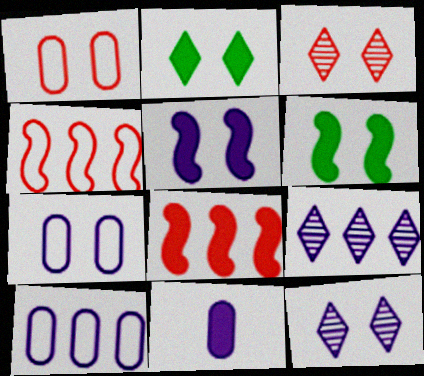[[1, 6, 12], 
[2, 8, 11], 
[3, 6, 7], 
[5, 7, 12]]